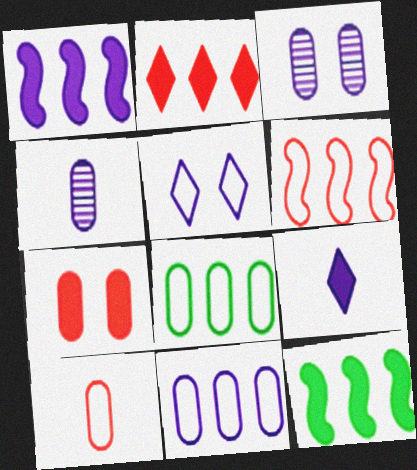[[1, 4, 5], 
[4, 7, 8], 
[7, 9, 12]]